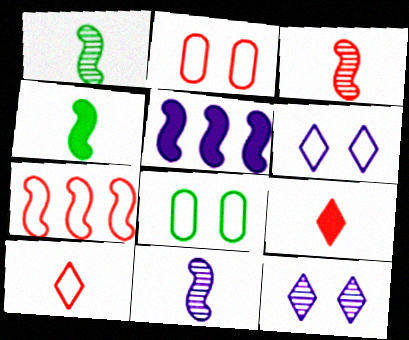[[1, 3, 11], 
[2, 7, 10]]